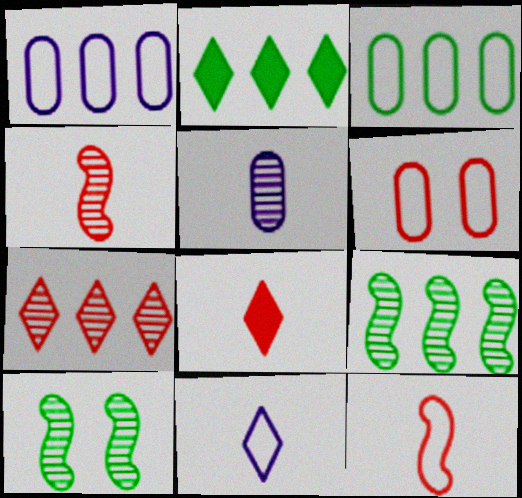[[1, 8, 10], 
[2, 3, 9], 
[5, 7, 10]]